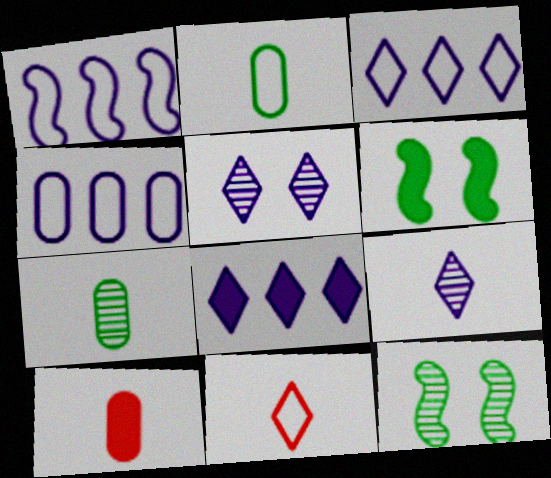[[1, 3, 4], 
[3, 10, 12], 
[6, 8, 10]]